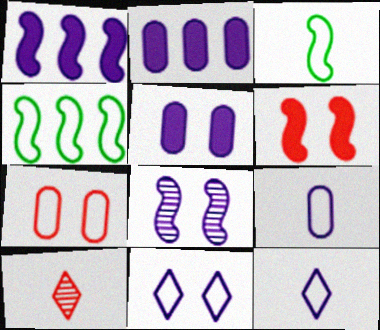[[2, 8, 12], 
[4, 5, 10], 
[4, 7, 12], 
[5, 8, 11]]